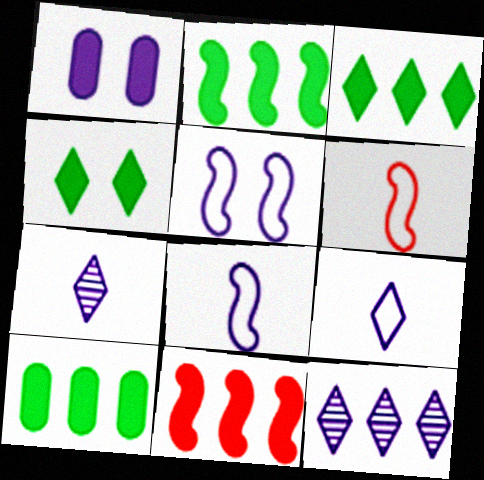[[1, 8, 12], 
[2, 3, 10]]